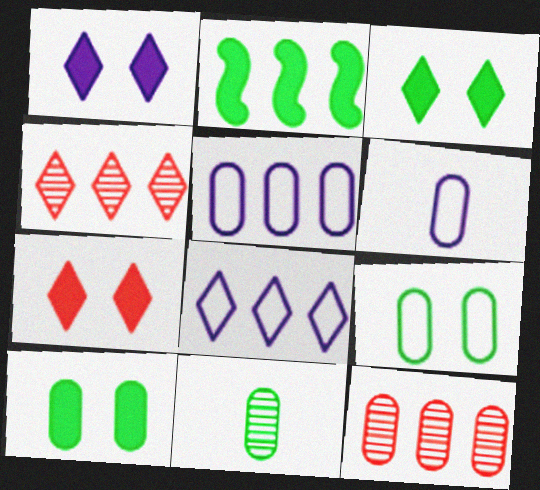[[1, 3, 7], 
[2, 4, 5], 
[2, 8, 12], 
[6, 10, 12]]